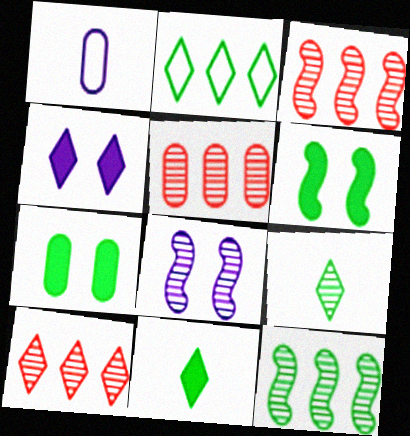[[1, 5, 7], 
[1, 6, 10], 
[3, 5, 10], 
[5, 8, 9]]